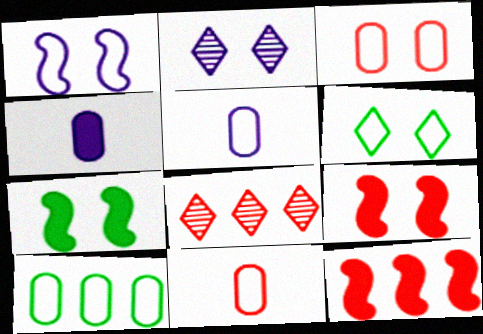[[1, 3, 6], 
[2, 3, 7], 
[3, 5, 10], 
[5, 7, 8], 
[8, 9, 11]]